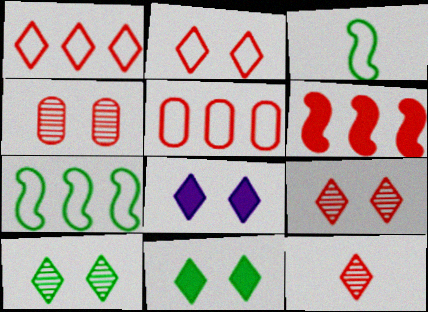[[2, 8, 10]]